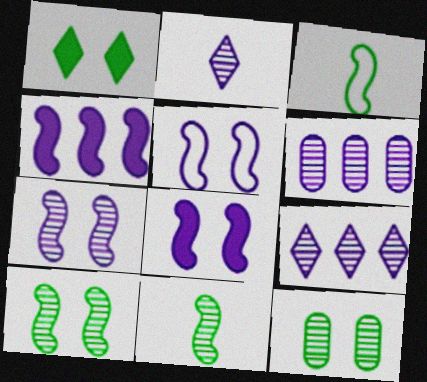[[2, 6, 7], 
[5, 7, 8]]